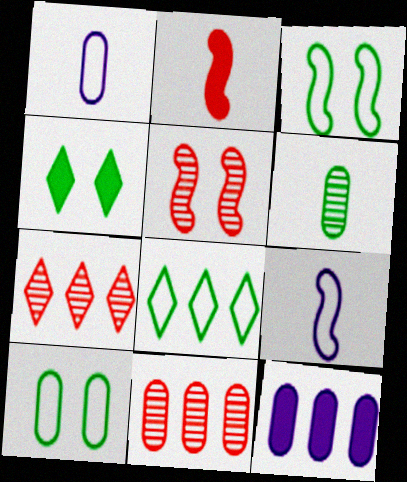[[2, 4, 12], 
[4, 9, 11]]